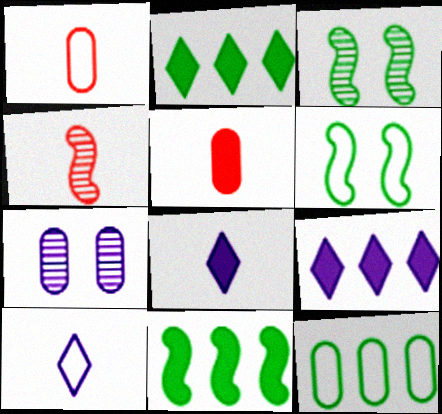[[1, 3, 9], 
[5, 7, 12]]